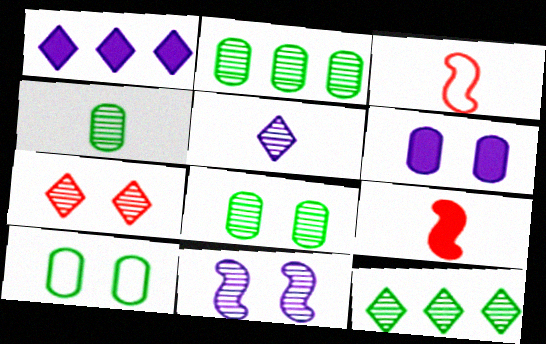[[1, 3, 8], 
[2, 4, 8], 
[3, 6, 12], 
[5, 7, 12], 
[7, 8, 11]]